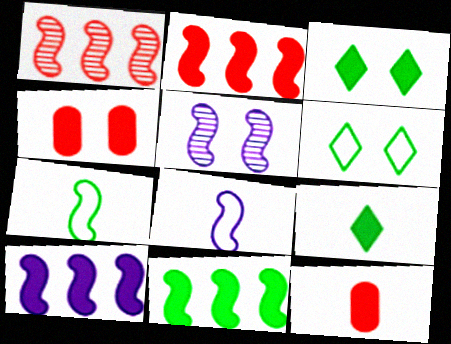[[2, 5, 7], 
[2, 10, 11], 
[3, 10, 12], 
[4, 5, 6], 
[4, 9, 10], 
[5, 8, 10]]